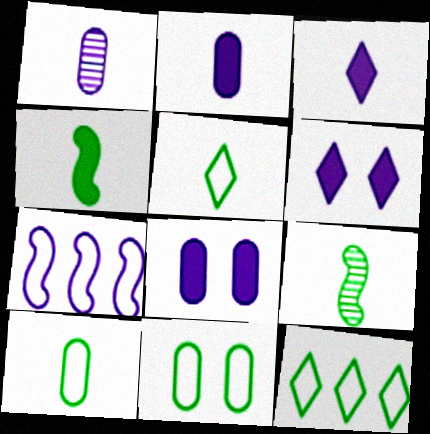[[1, 6, 7]]